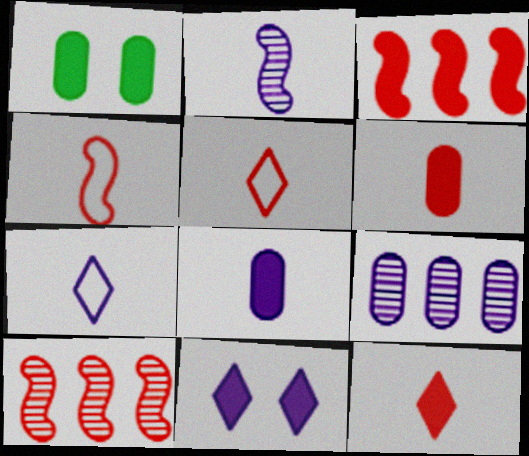[[1, 7, 10], 
[2, 7, 8]]